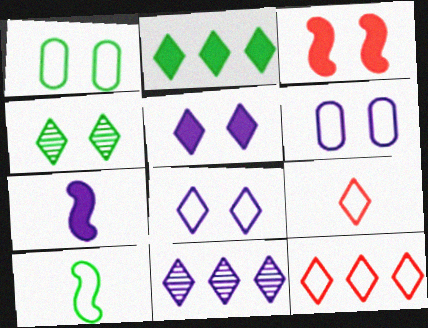[[2, 11, 12], 
[3, 4, 6], 
[6, 7, 11], 
[6, 10, 12]]